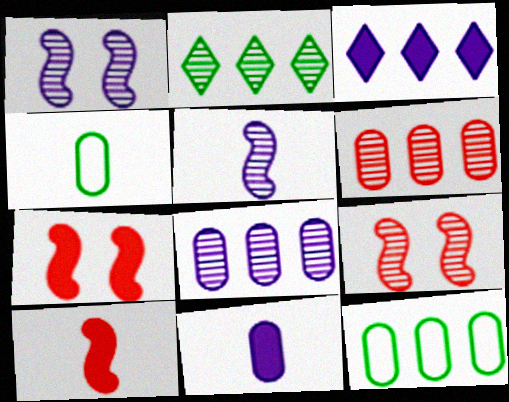[[3, 4, 9]]